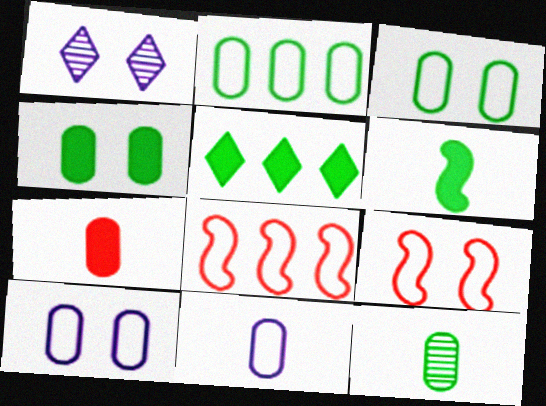[[1, 4, 9], 
[2, 4, 12], 
[4, 5, 6], 
[7, 11, 12]]